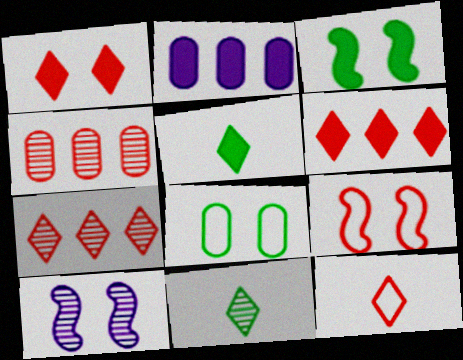[[1, 7, 12], 
[1, 8, 10], 
[2, 9, 11], 
[3, 9, 10], 
[4, 10, 11]]